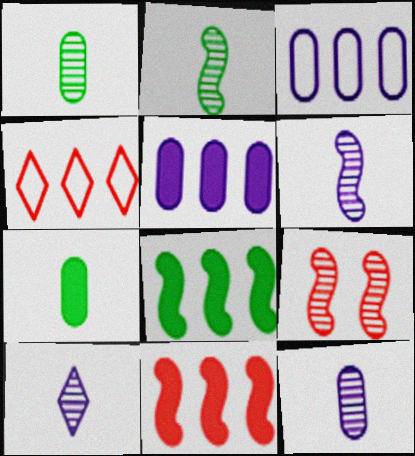[[6, 10, 12]]